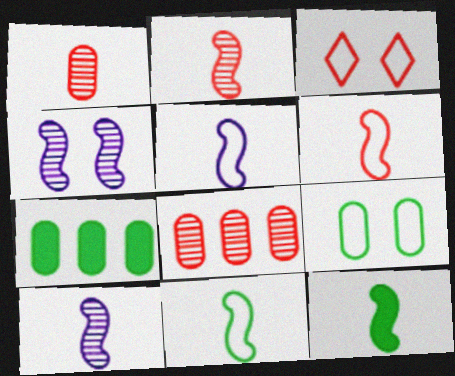[[2, 5, 12], 
[3, 7, 10], 
[5, 6, 11], 
[6, 10, 12]]